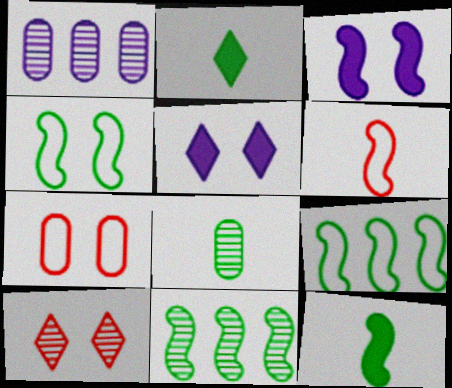[[3, 6, 11], 
[4, 11, 12]]